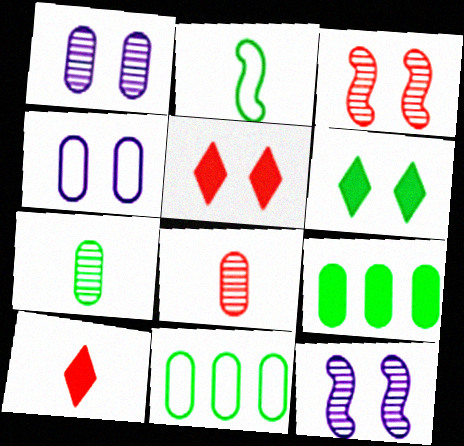[[3, 4, 6], 
[4, 8, 9], 
[10, 11, 12]]